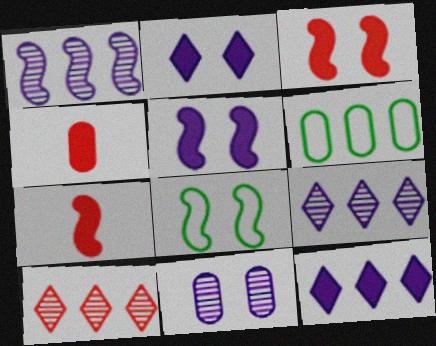[[1, 7, 8], 
[4, 6, 11], 
[4, 8, 9]]